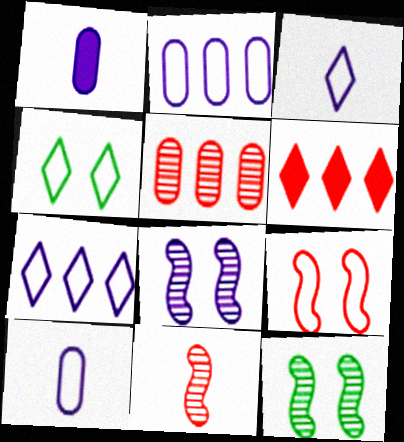[[1, 7, 8], 
[6, 10, 12]]